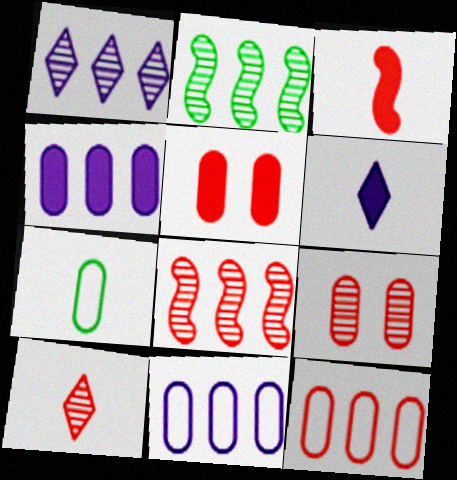[[4, 7, 9], 
[8, 9, 10]]